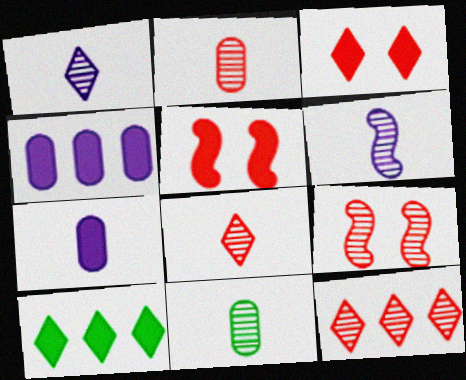[[2, 9, 12], 
[5, 7, 10], 
[6, 8, 11]]